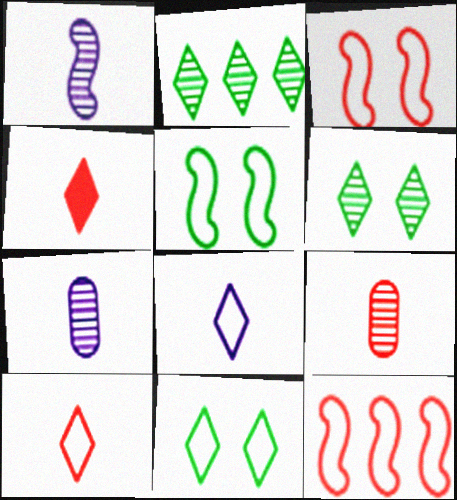[]